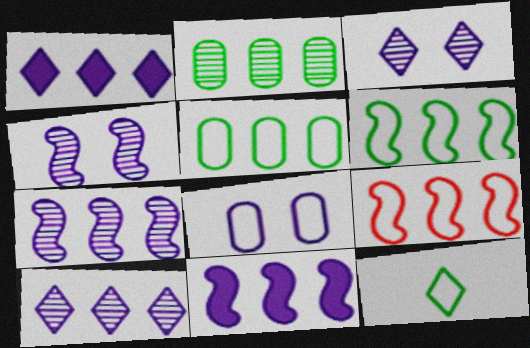[[1, 2, 9], 
[8, 9, 12]]